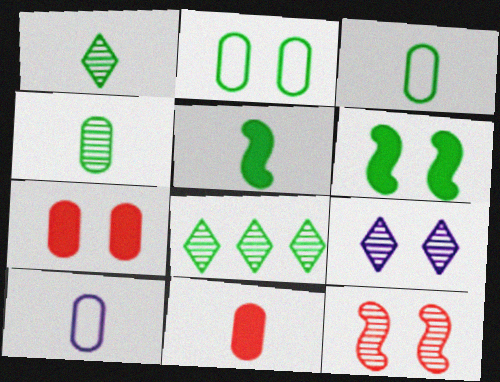[[1, 3, 5], 
[2, 5, 8], 
[3, 6, 8], 
[4, 10, 11]]